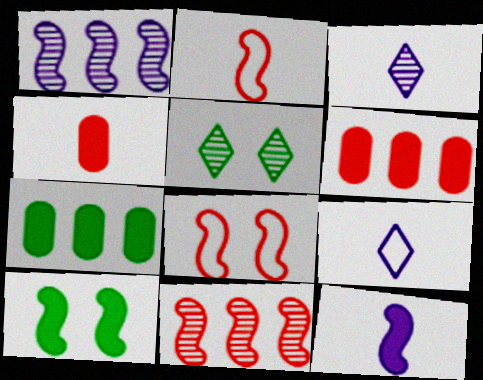[[1, 2, 10], 
[3, 7, 8]]